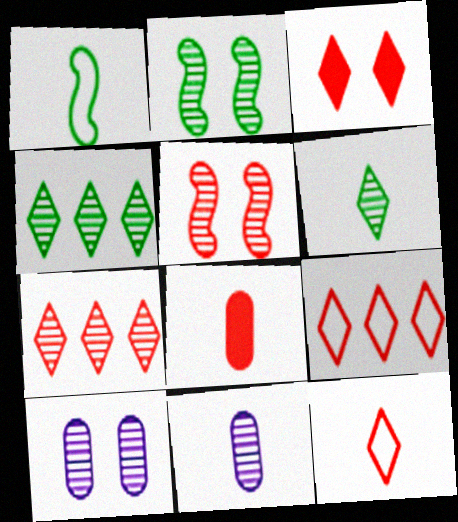[[2, 7, 11], 
[3, 7, 12], 
[4, 5, 11], 
[5, 8, 9]]